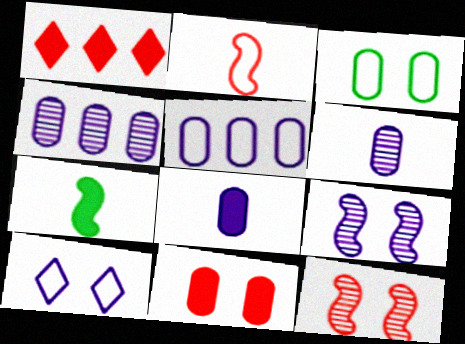[]